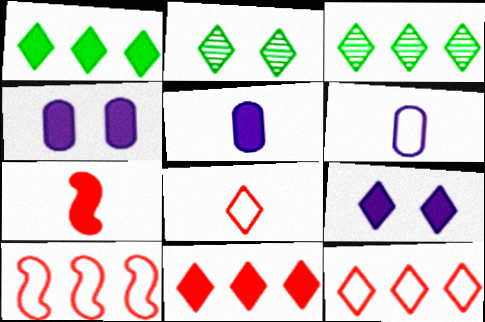[[1, 4, 7], 
[2, 5, 10], 
[3, 8, 9]]